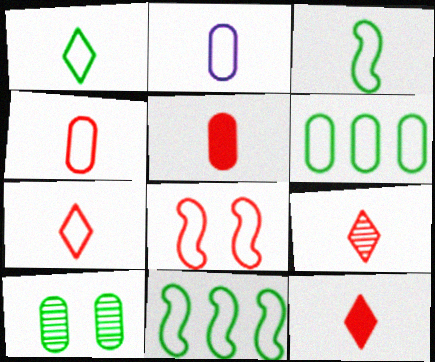[[2, 3, 7], 
[7, 9, 12]]